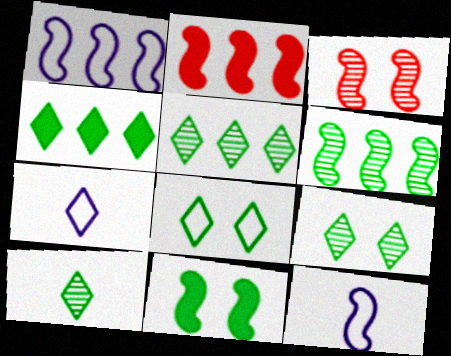[[1, 2, 6], 
[4, 8, 10], 
[5, 9, 10]]